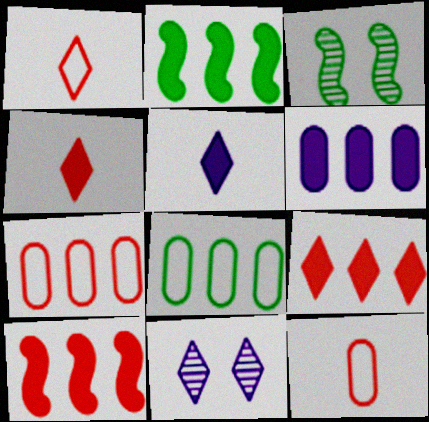[[1, 3, 6], 
[2, 6, 9], 
[2, 11, 12], 
[3, 5, 7]]